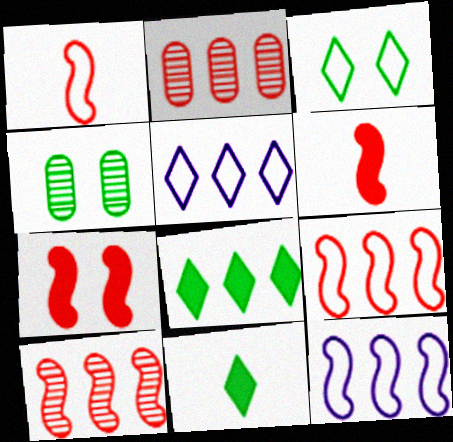[[1, 7, 10], 
[2, 8, 12], 
[4, 5, 6]]